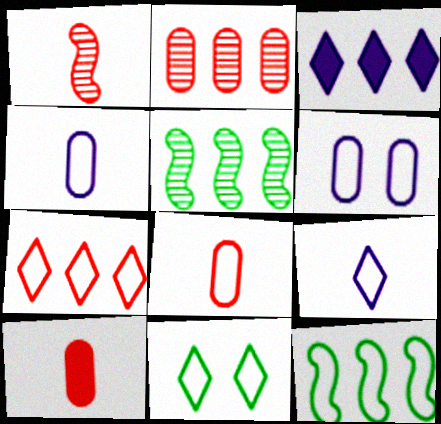[[2, 3, 12], 
[7, 9, 11]]